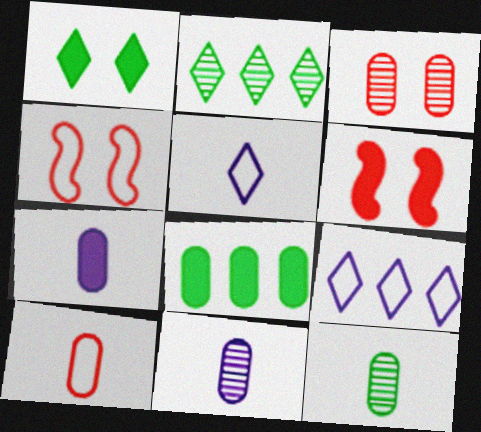[[2, 4, 7], 
[6, 9, 12], 
[7, 10, 12]]